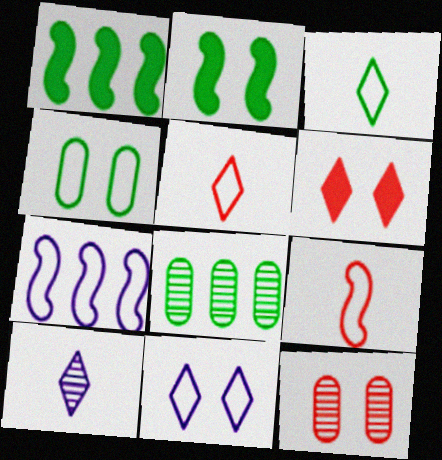[[2, 3, 8], 
[2, 11, 12], 
[4, 5, 7]]